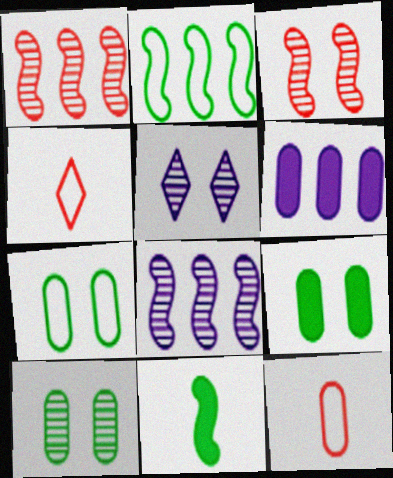[[3, 5, 10], 
[4, 8, 9], 
[6, 10, 12], 
[7, 9, 10]]